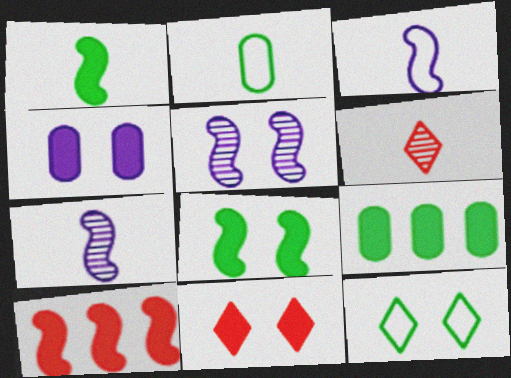[[4, 8, 11]]